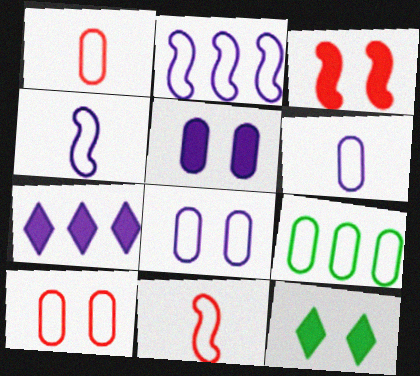[[1, 8, 9], 
[3, 5, 12], 
[6, 9, 10]]